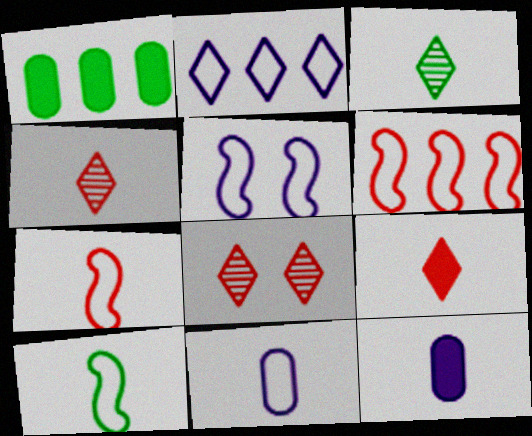[[1, 4, 5], 
[2, 5, 11], 
[3, 7, 12], 
[4, 10, 12], 
[5, 6, 10]]